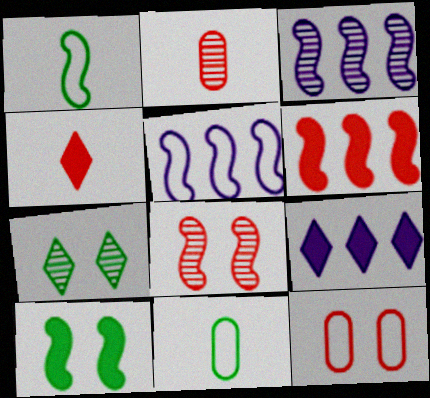[[2, 3, 7], 
[8, 9, 11]]